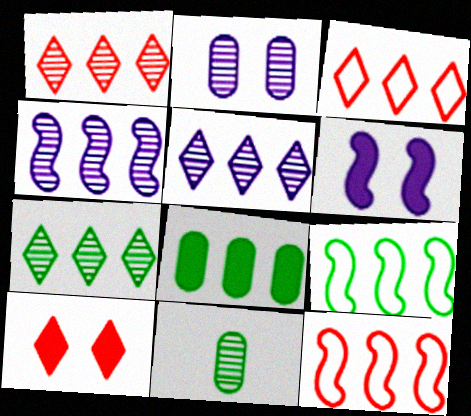[[1, 5, 7], 
[3, 4, 8], 
[3, 6, 11], 
[5, 8, 12], 
[7, 8, 9]]